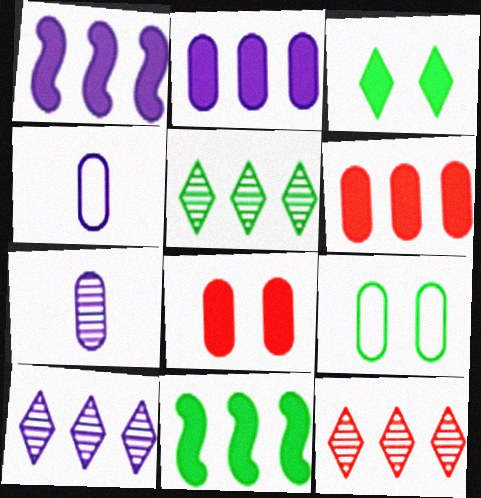[[5, 10, 12], 
[6, 7, 9]]